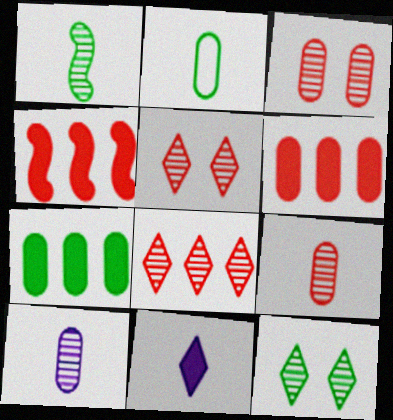[]